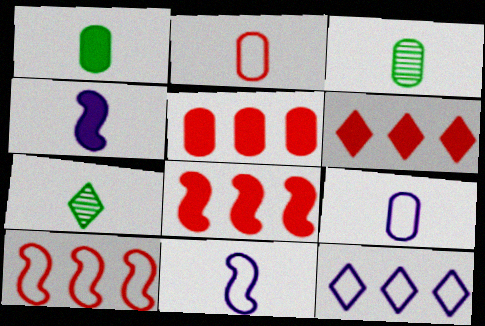[[2, 4, 7], 
[5, 6, 8]]